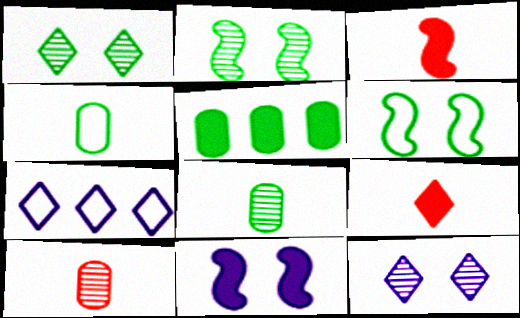[[1, 7, 9], 
[5, 9, 11]]